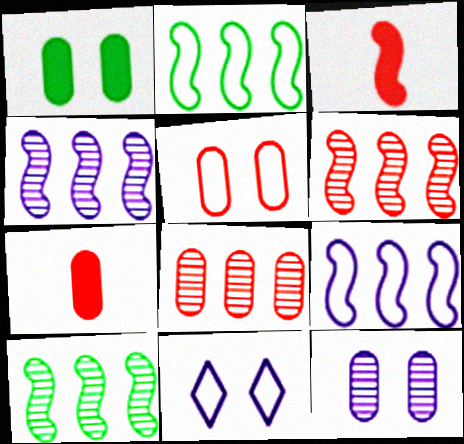[[1, 5, 12], 
[4, 6, 10], 
[5, 7, 8], 
[7, 10, 11]]